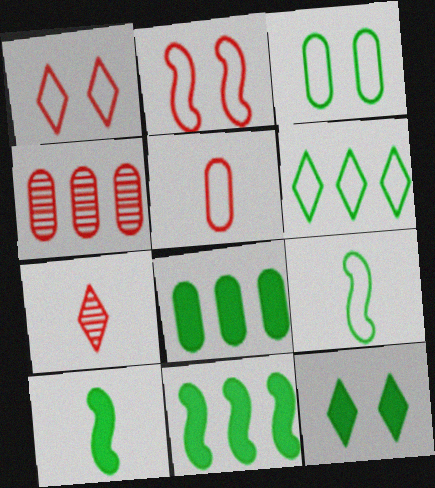[[3, 6, 9], 
[8, 10, 12]]